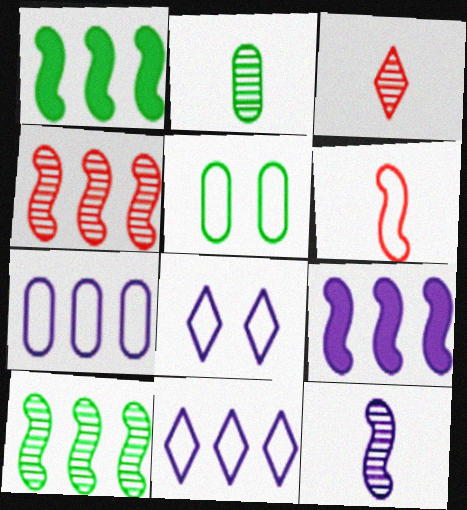[[2, 3, 12], 
[3, 5, 9], 
[5, 6, 11]]